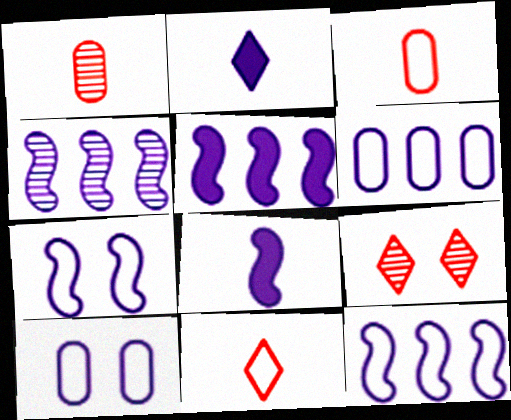[[2, 4, 10], 
[4, 5, 12], 
[4, 7, 8]]